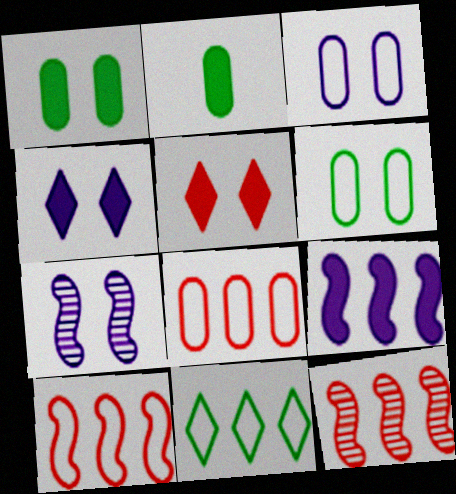[[2, 5, 9], 
[3, 4, 7], 
[5, 6, 7]]